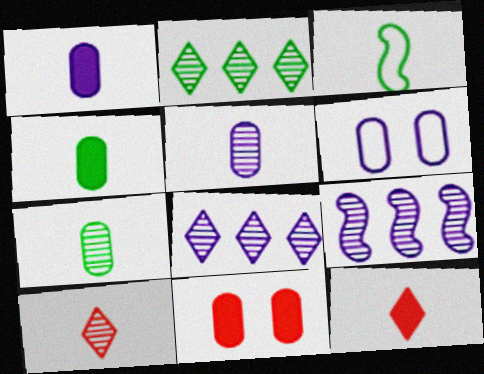[[1, 3, 10], 
[3, 5, 12], 
[3, 8, 11]]